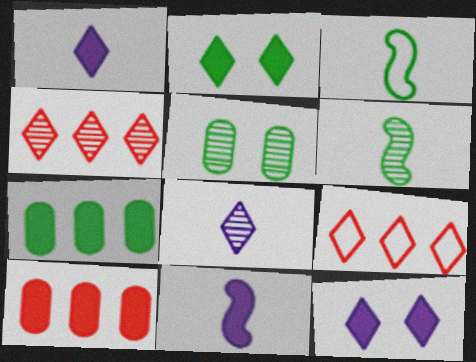[[2, 8, 9], 
[2, 10, 11], 
[5, 9, 11]]